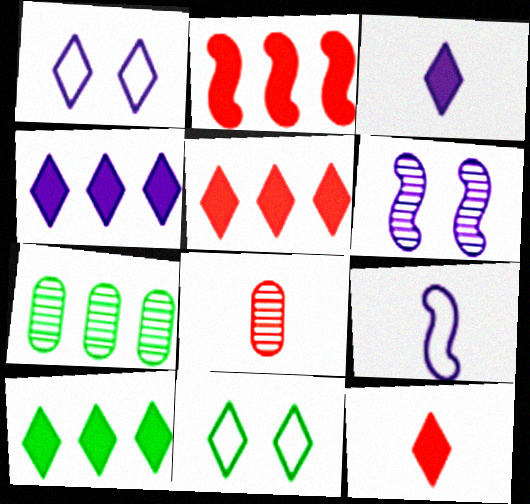[[4, 5, 10]]